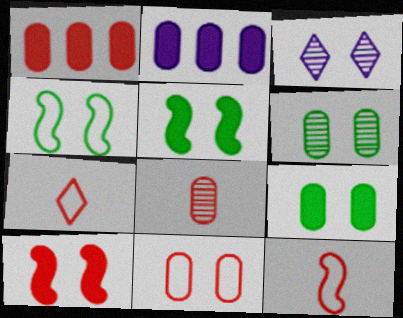[[1, 8, 11], 
[3, 5, 11]]